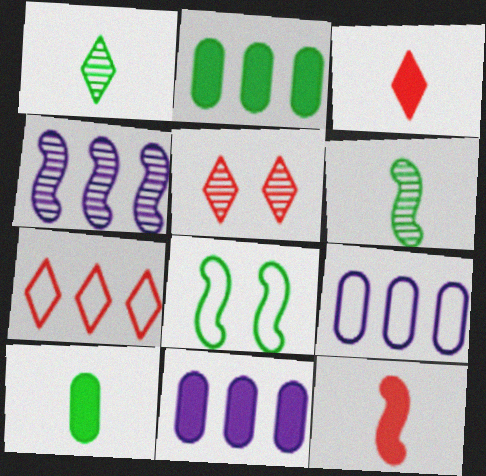[[1, 2, 8], 
[2, 4, 7], 
[3, 5, 7], 
[4, 8, 12]]